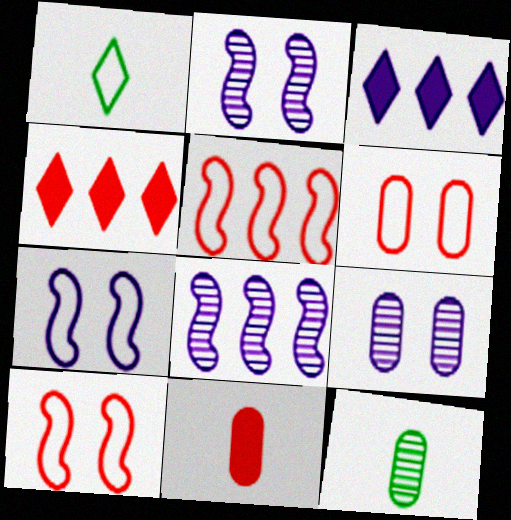[[3, 10, 12], 
[4, 7, 12]]